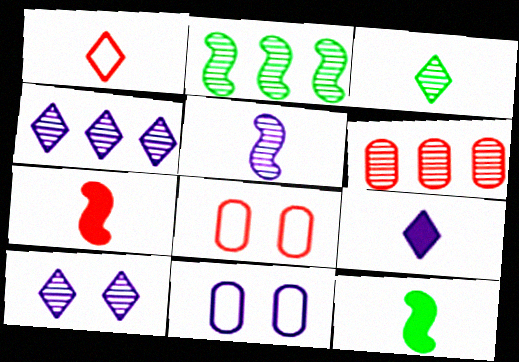[[1, 3, 9], 
[2, 4, 6], 
[2, 8, 9], 
[4, 8, 12]]